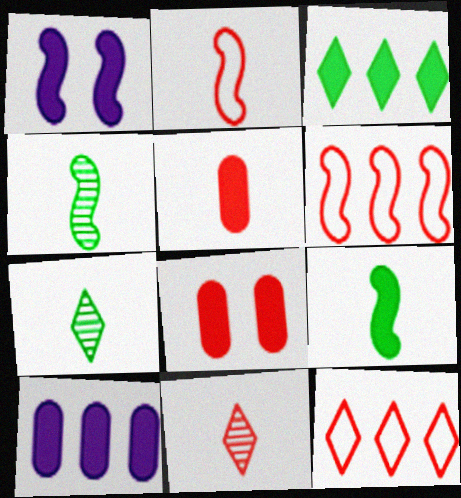[[1, 3, 5], 
[1, 4, 6], 
[2, 5, 11], 
[6, 8, 11]]